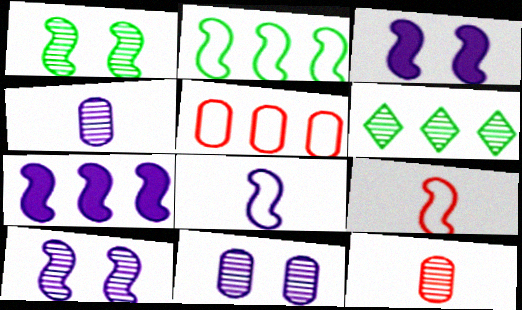[[1, 7, 9], 
[5, 6, 7], 
[6, 10, 12], 
[7, 8, 10]]